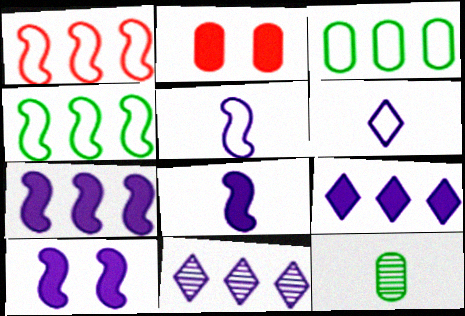[[7, 8, 10]]